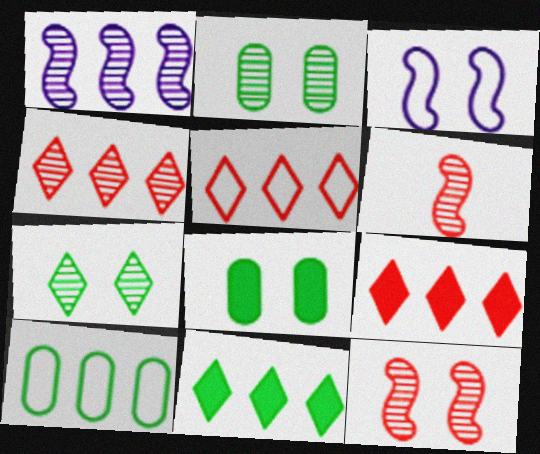[[1, 9, 10], 
[4, 5, 9]]